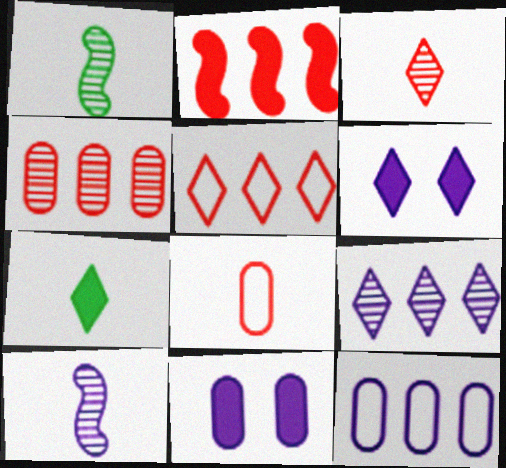[[1, 5, 11], 
[2, 4, 5], 
[2, 7, 11], 
[6, 10, 12], 
[7, 8, 10]]